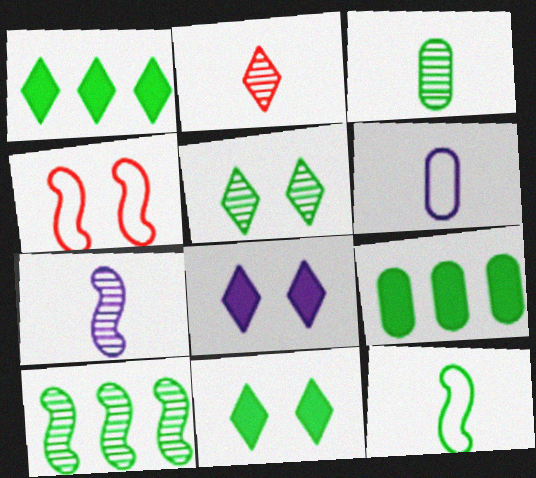[[2, 3, 7], 
[3, 5, 10], 
[5, 9, 12]]